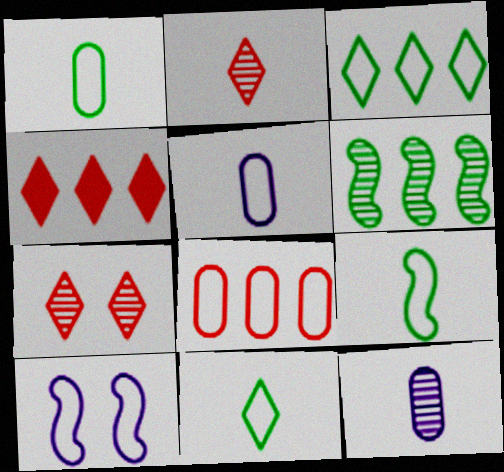[[1, 9, 11], 
[6, 7, 12], 
[8, 10, 11]]